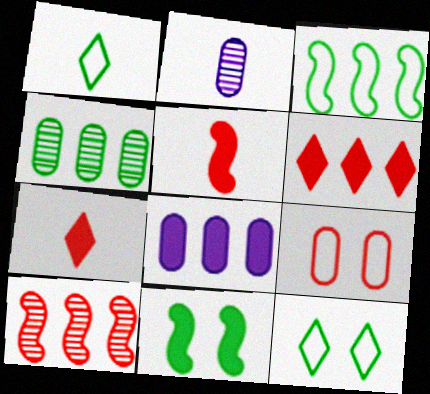[[1, 2, 5], 
[1, 4, 11], 
[7, 8, 11], 
[7, 9, 10]]